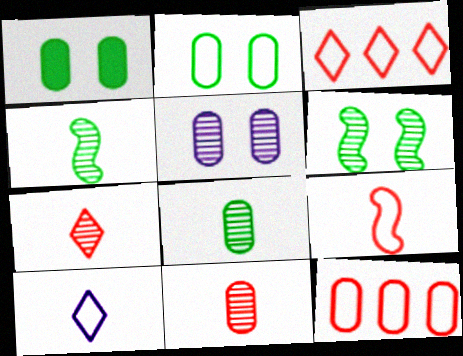[]